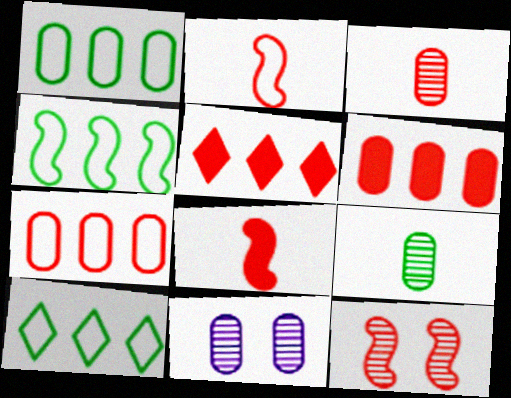[[1, 4, 10], 
[8, 10, 11]]